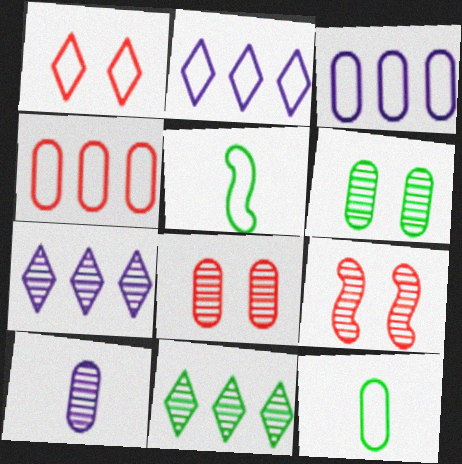[[1, 3, 5], 
[9, 10, 11]]